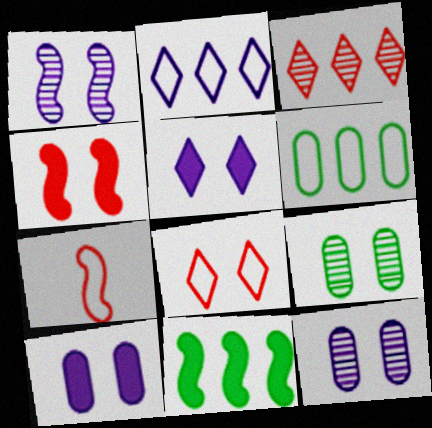[[1, 7, 11]]